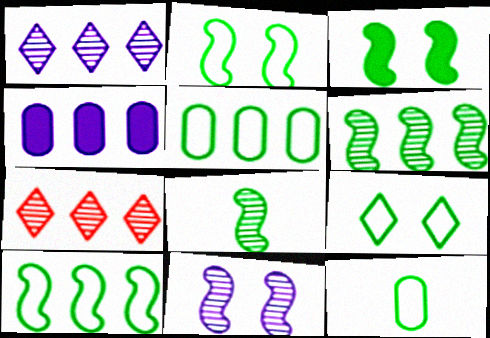[[3, 8, 10], 
[4, 7, 10], 
[9, 10, 12]]